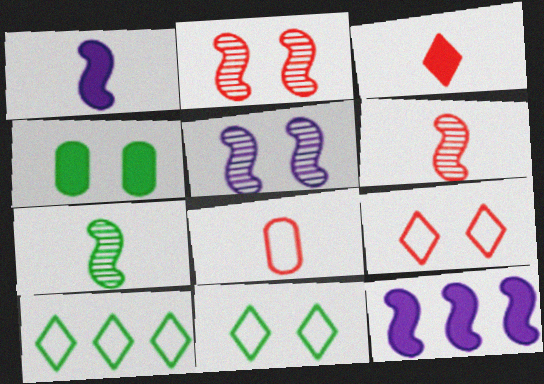[[3, 4, 12], 
[3, 6, 8], 
[4, 5, 9], 
[4, 7, 10]]